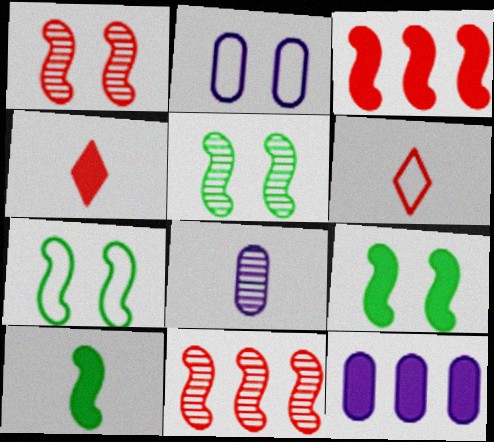[[2, 8, 12], 
[4, 9, 12], 
[5, 6, 12], 
[5, 7, 9], 
[6, 8, 10]]